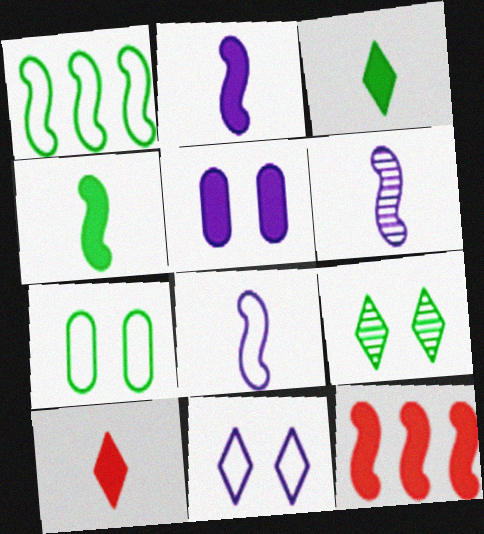[[2, 6, 8], 
[3, 5, 12]]